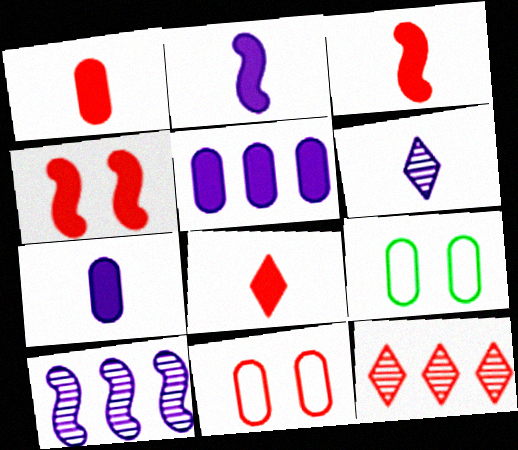[[1, 3, 8], 
[2, 9, 12], 
[3, 11, 12], 
[8, 9, 10]]